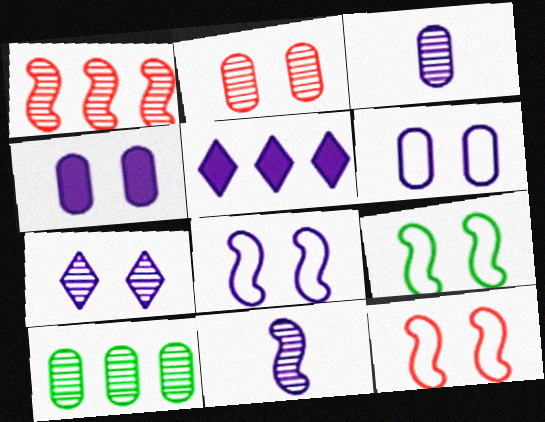[[2, 3, 10], 
[3, 5, 8], 
[4, 7, 8], 
[5, 6, 11], 
[8, 9, 12]]